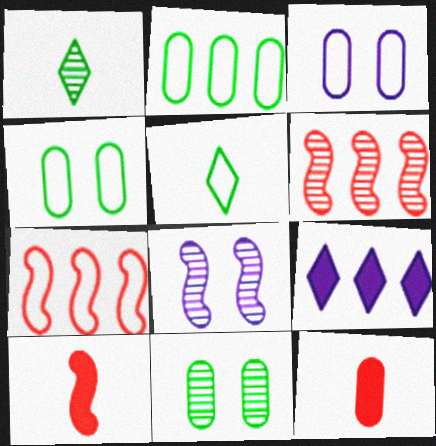[[2, 6, 9], 
[3, 5, 7]]